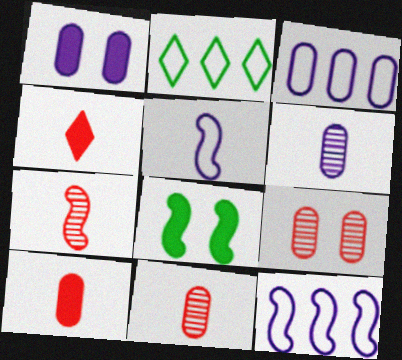[[1, 2, 7], 
[1, 3, 6], 
[7, 8, 12]]